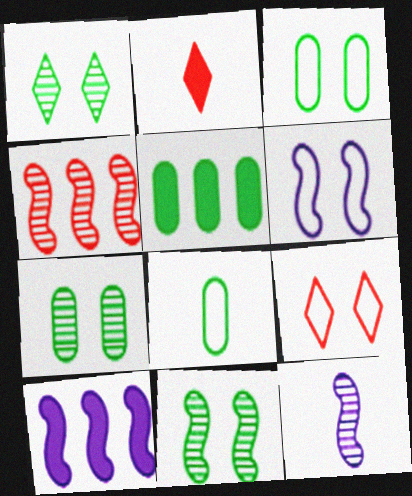[[1, 7, 11], 
[2, 8, 12], 
[3, 6, 9], 
[4, 11, 12], 
[5, 7, 8], 
[5, 9, 12], 
[6, 10, 12]]